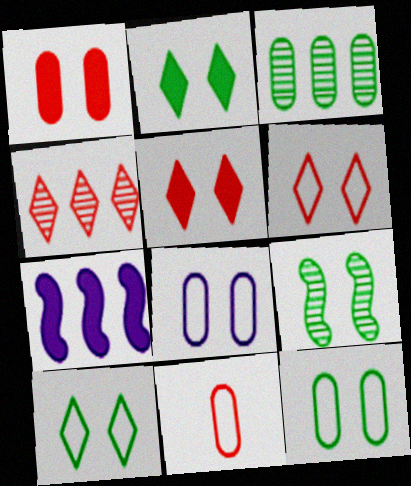[[2, 9, 12], 
[5, 8, 9]]